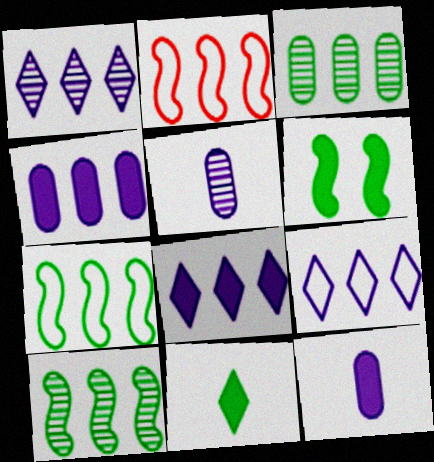[[1, 8, 9], 
[2, 3, 8]]